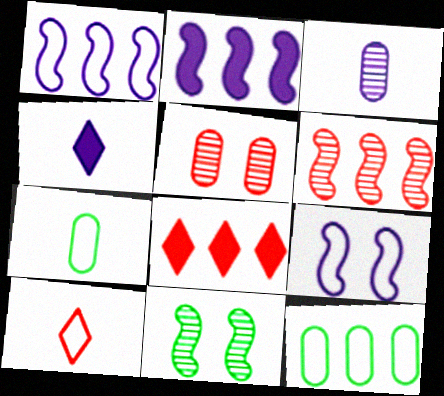[[9, 10, 12]]